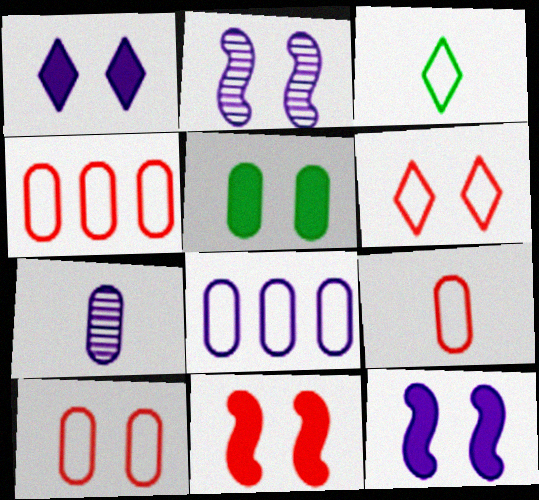[[1, 5, 11], 
[2, 5, 6], 
[4, 5, 7], 
[4, 9, 10]]